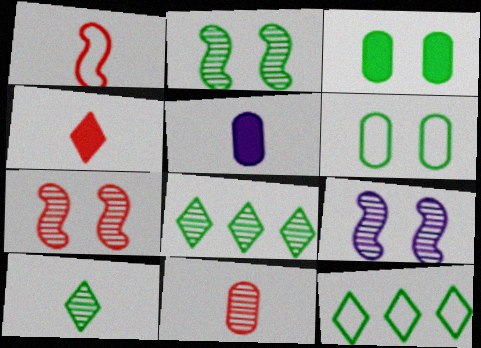[[1, 4, 11], 
[1, 5, 10], 
[2, 7, 9], 
[5, 7, 12], 
[8, 9, 11]]